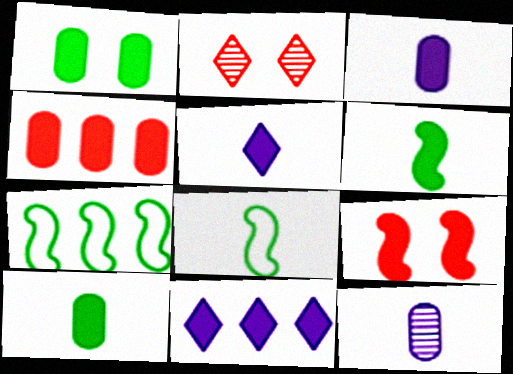[[1, 3, 4], 
[2, 3, 7], 
[9, 10, 11]]